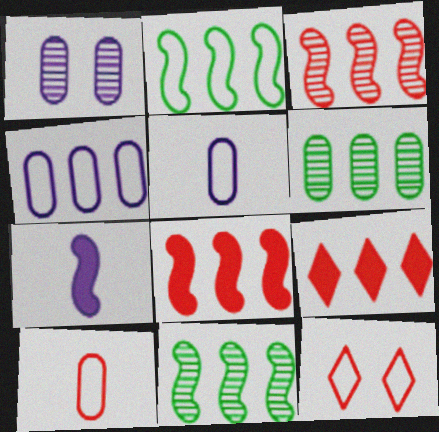[[2, 5, 12], 
[4, 9, 11], 
[6, 7, 12]]